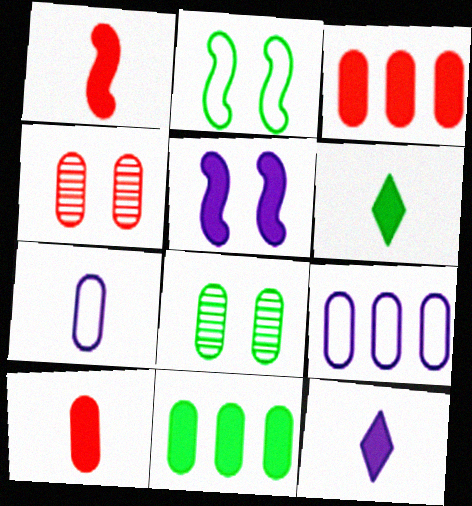[[3, 5, 6], 
[3, 7, 8], 
[4, 7, 11], 
[8, 9, 10]]